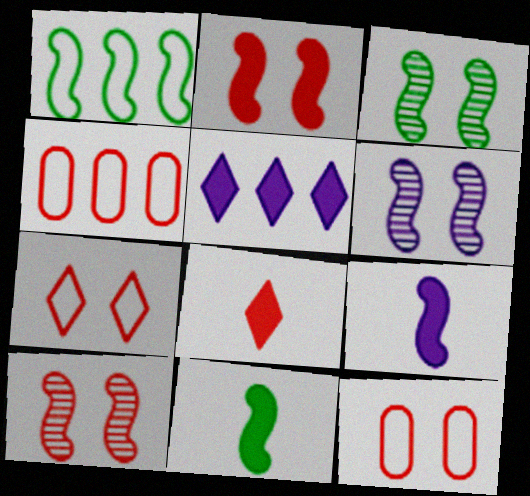[[1, 3, 11], 
[1, 9, 10], 
[3, 6, 10], 
[4, 8, 10]]